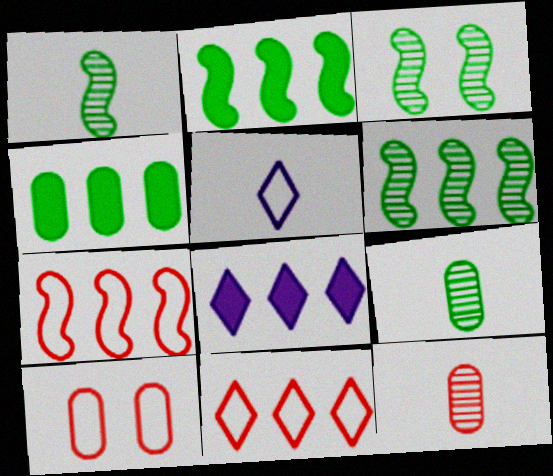[[1, 3, 6], 
[1, 8, 10]]